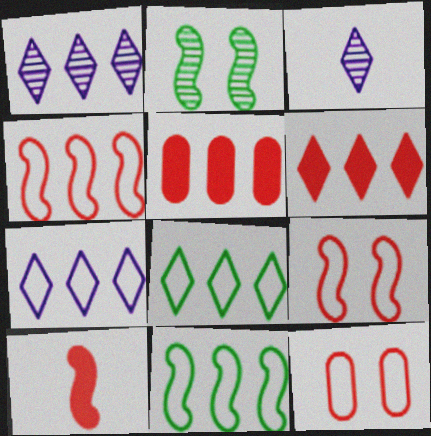[[1, 5, 11], 
[1, 6, 8]]